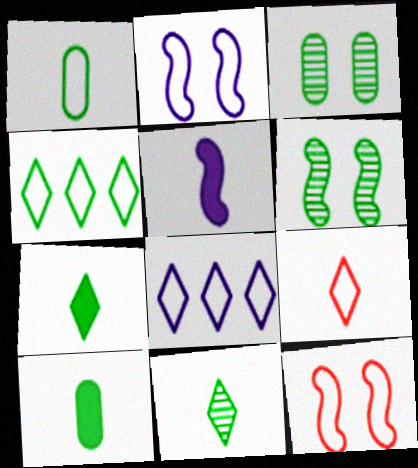[[1, 8, 12], 
[4, 6, 10]]